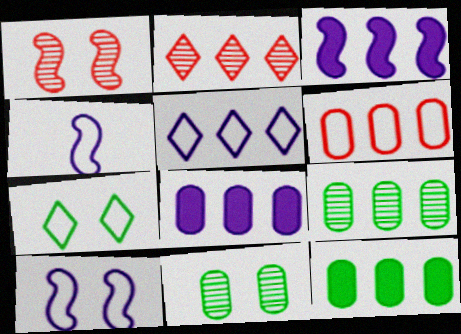[[4, 6, 7], 
[6, 8, 9]]